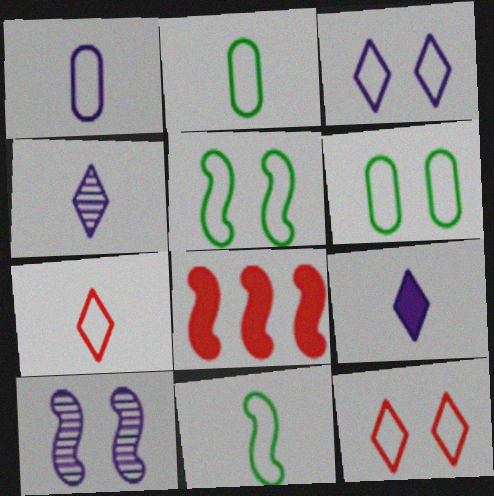[[1, 7, 11], 
[4, 6, 8], 
[8, 10, 11]]